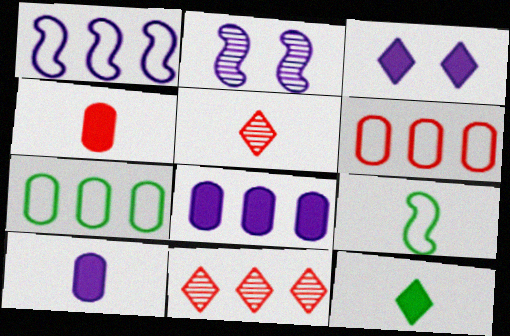[[2, 6, 12], 
[5, 9, 10]]